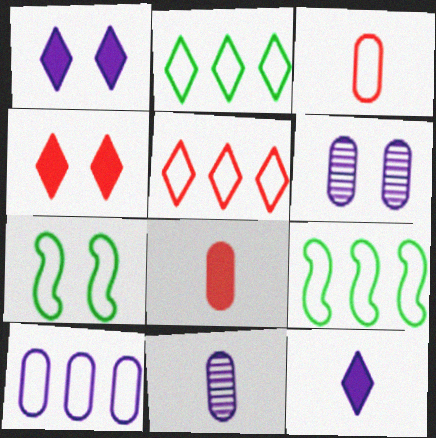[[4, 6, 7], 
[4, 9, 11], 
[5, 9, 10]]